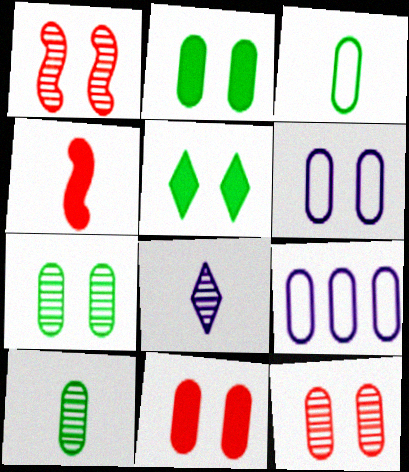[[1, 5, 6], 
[2, 6, 12], 
[3, 4, 8], 
[6, 7, 11], 
[9, 10, 11]]